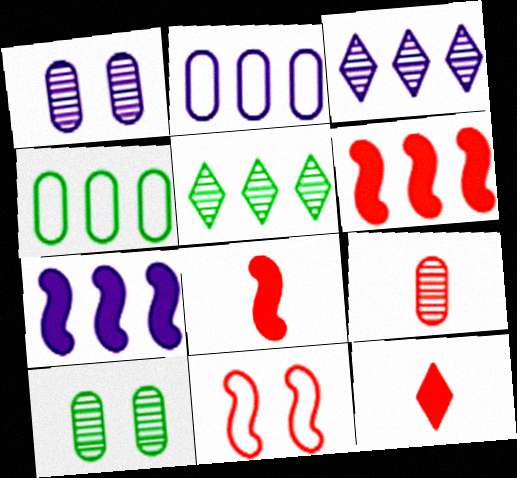[[2, 3, 7], 
[2, 5, 6], 
[3, 4, 6]]